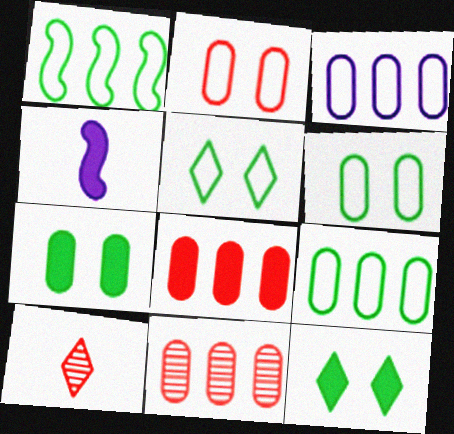[[4, 5, 11], 
[4, 8, 12]]